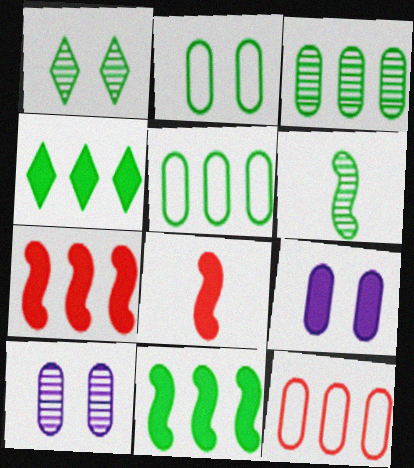[[1, 3, 6], 
[2, 4, 6], 
[4, 8, 9]]